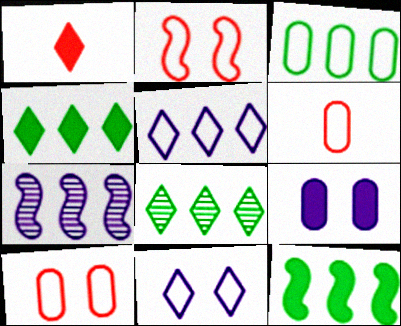[[1, 8, 11], 
[1, 9, 12], 
[3, 8, 12]]